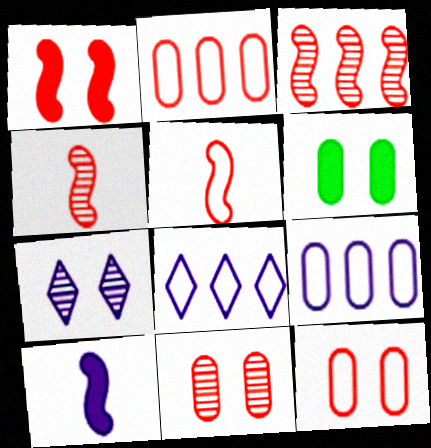[[1, 3, 5], 
[4, 6, 8], 
[7, 9, 10]]